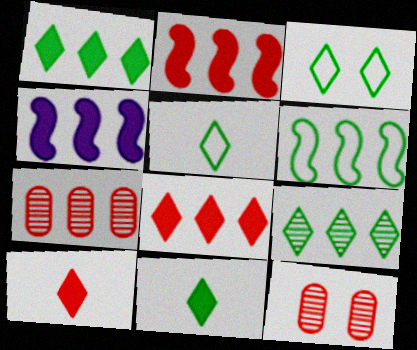[[3, 9, 11], 
[4, 5, 12]]